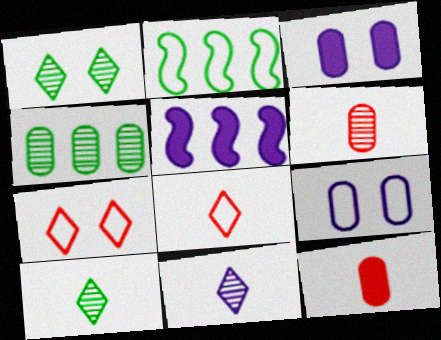[[2, 8, 9], 
[4, 9, 12], 
[5, 9, 11]]